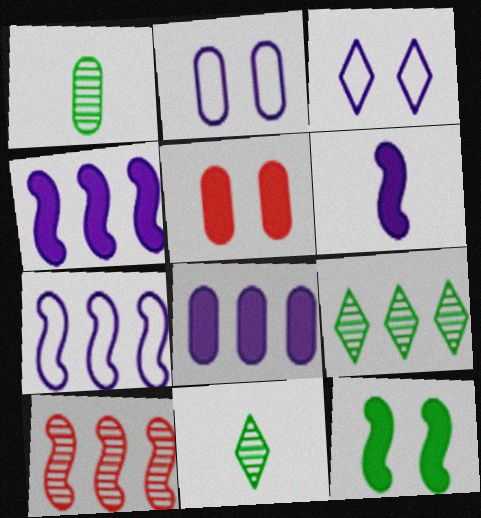[[5, 7, 11]]